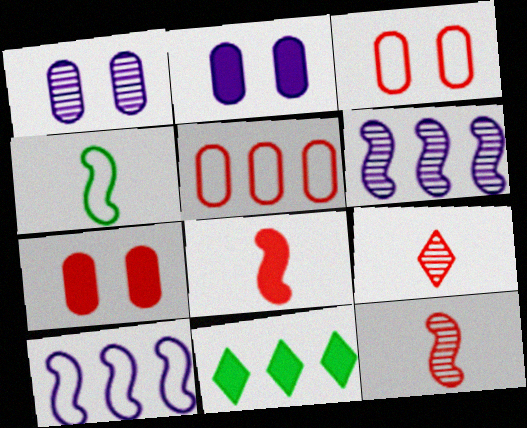[[2, 8, 11], 
[5, 6, 11]]